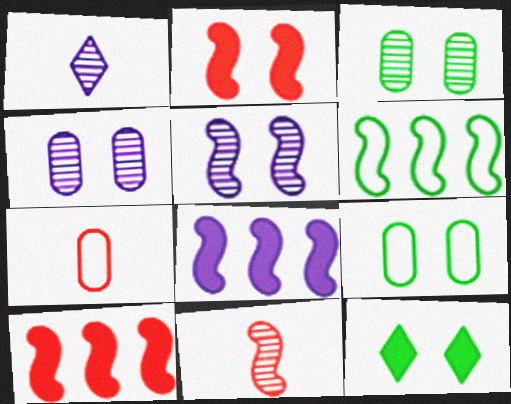[[1, 9, 10]]